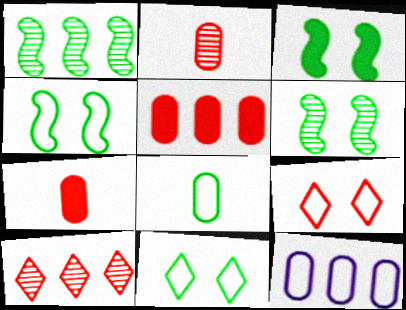[[3, 4, 6]]